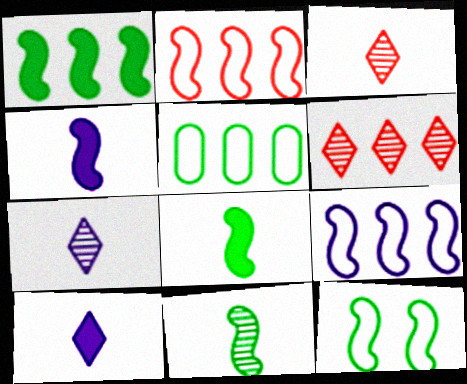[[1, 11, 12]]